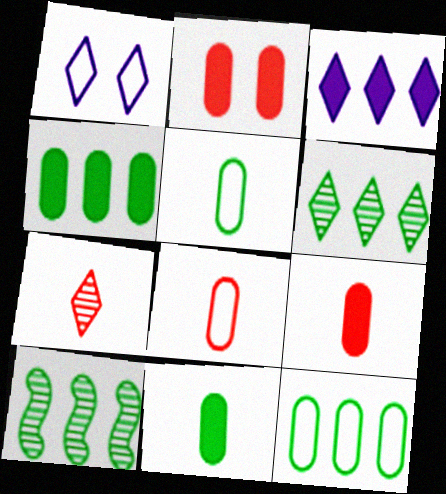[[1, 9, 10]]